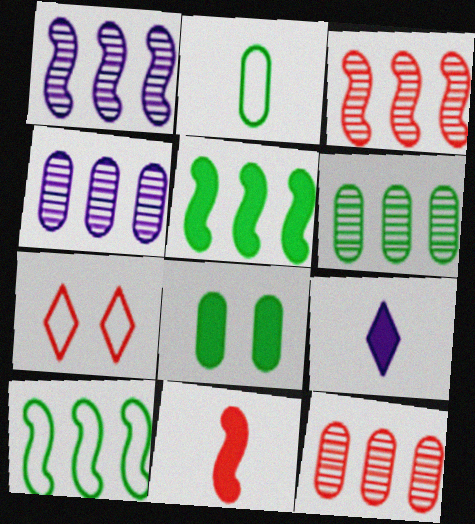[[2, 6, 8], 
[4, 6, 12], 
[7, 11, 12]]